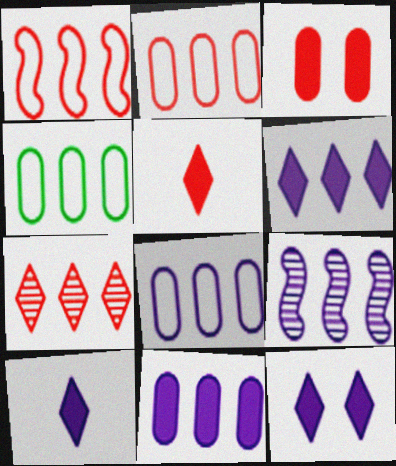[[2, 4, 8], 
[6, 8, 9], 
[6, 10, 12]]